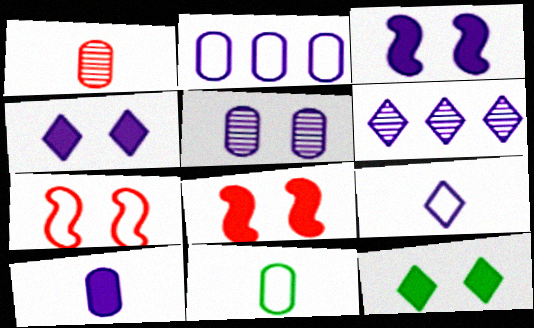[[1, 10, 11], 
[2, 5, 10], 
[4, 6, 9], 
[5, 7, 12], 
[6, 8, 11]]